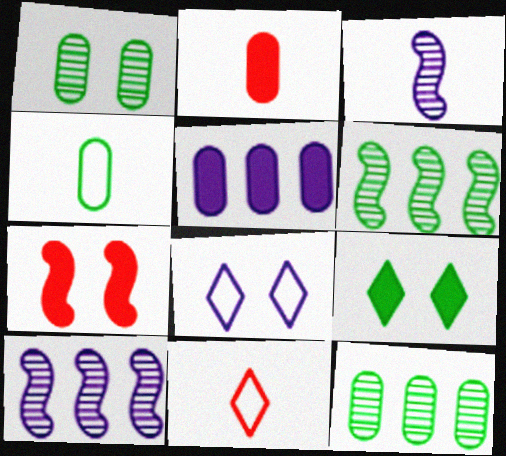[[1, 7, 8], 
[2, 6, 8], 
[3, 5, 8], 
[4, 6, 9]]